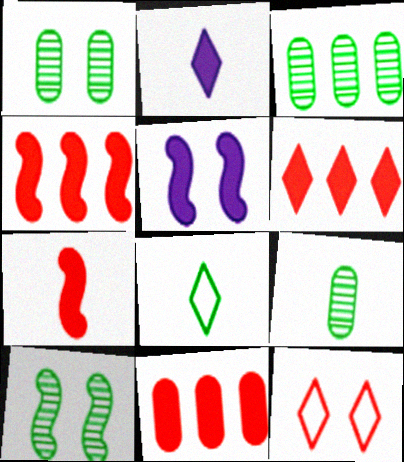[[1, 3, 9], 
[1, 5, 12], 
[4, 6, 11]]